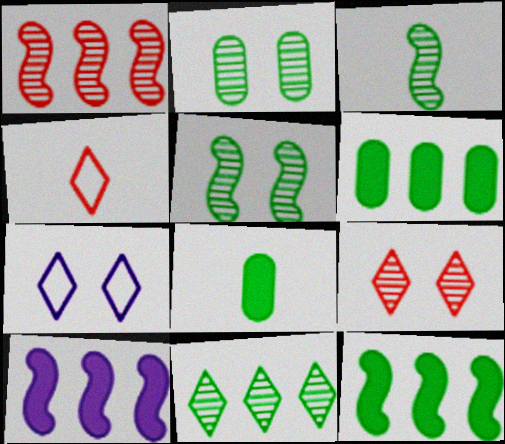[[1, 7, 8], 
[2, 3, 11], 
[2, 4, 10]]